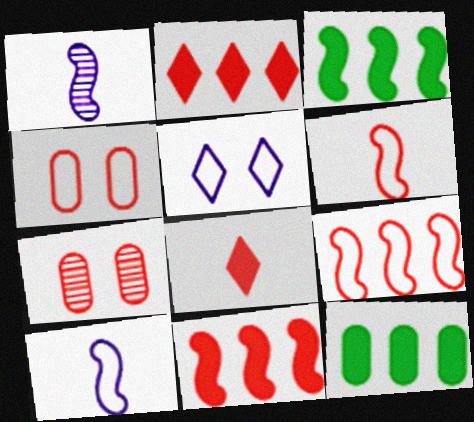[[2, 6, 7], 
[7, 8, 9]]